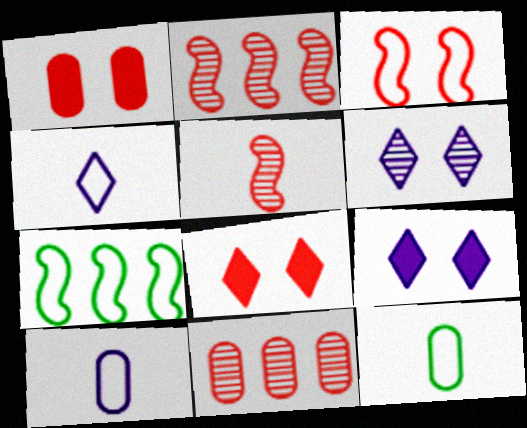[[2, 9, 12]]